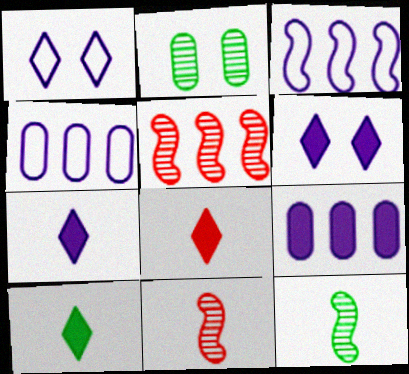[[2, 3, 8], 
[7, 8, 10]]